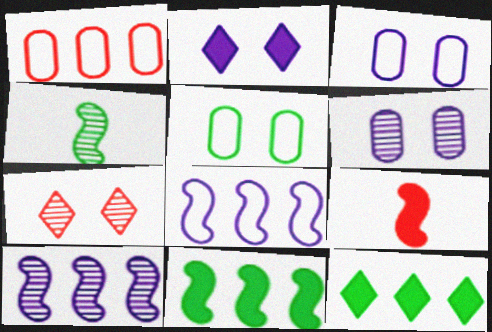[[1, 2, 4], 
[1, 7, 9], 
[1, 10, 12], 
[4, 5, 12]]